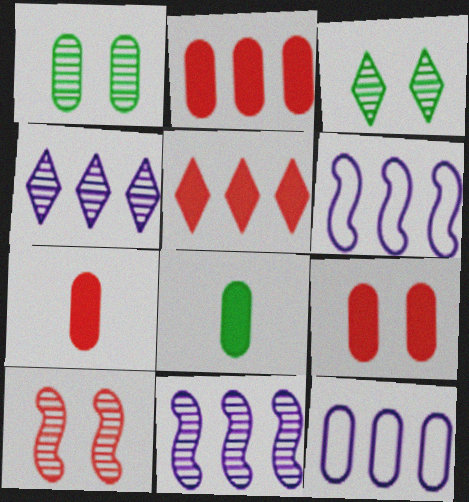[[1, 7, 12], 
[2, 7, 9], 
[3, 6, 7]]